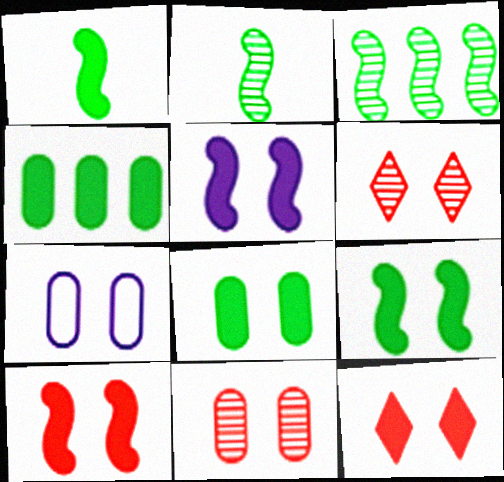[[5, 8, 12], 
[5, 9, 10], 
[6, 7, 9], 
[7, 8, 11]]